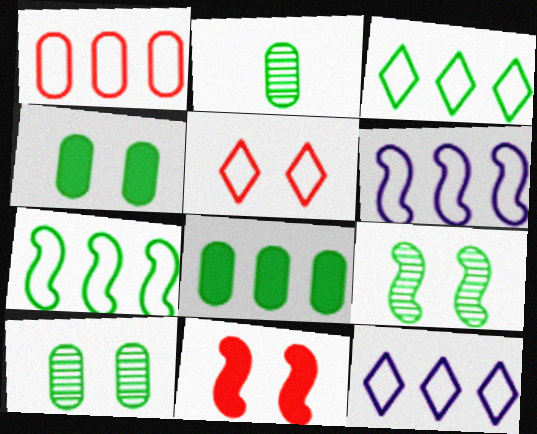[[1, 3, 6], 
[1, 7, 12], 
[2, 11, 12]]